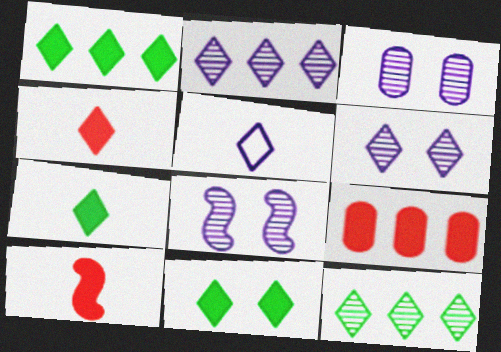[[1, 7, 11], 
[3, 6, 8]]